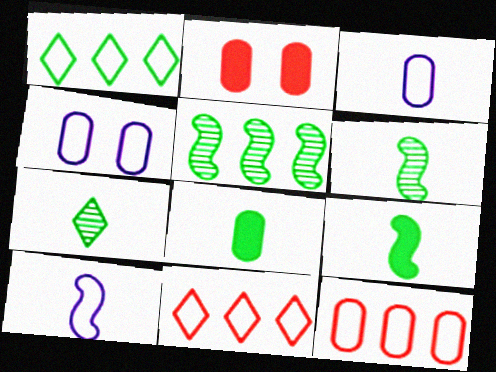[]